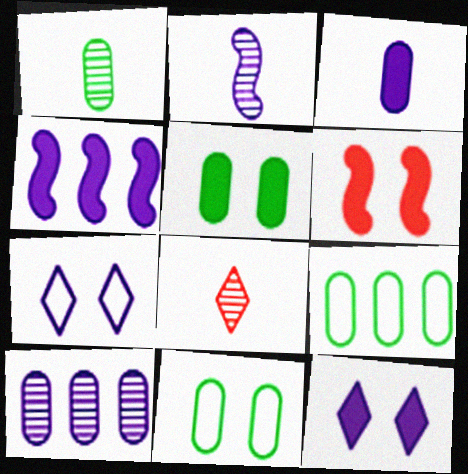[[1, 2, 8], 
[1, 5, 9], 
[3, 4, 12], 
[4, 8, 11], 
[5, 6, 12]]